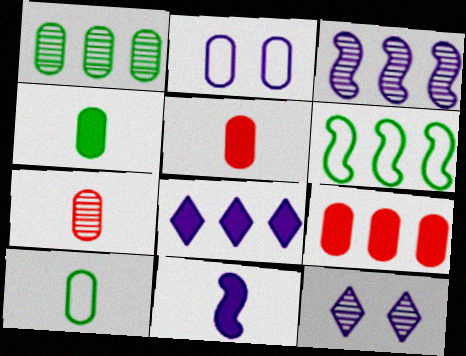[[1, 2, 5], 
[5, 6, 12]]